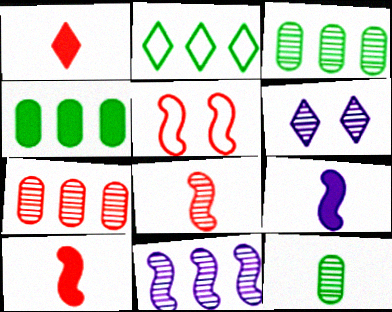[[1, 2, 6], 
[1, 5, 7], 
[3, 6, 8]]